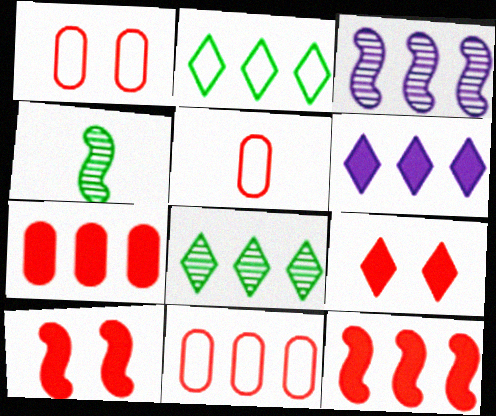[[1, 4, 6], 
[1, 5, 11], 
[2, 3, 7]]